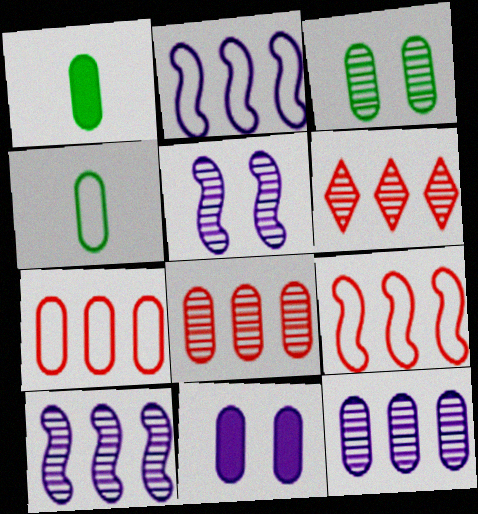[[4, 8, 11]]